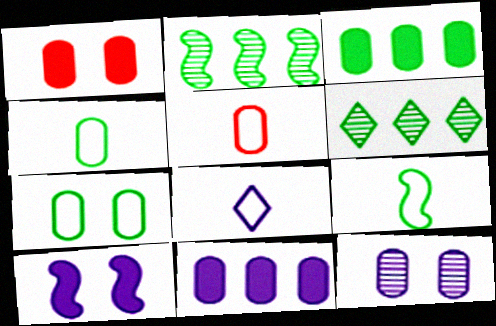[[1, 2, 8], 
[1, 7, 12], 
[3, 5, 12], 
[5, 6, 10], 
[5, 8, 9]]